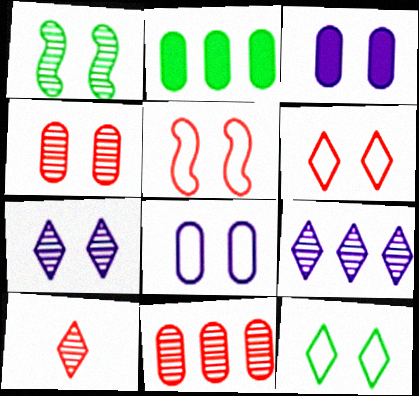[[1, 3, 6], 
[1, 4, 7], 
[5, 8, 12]]